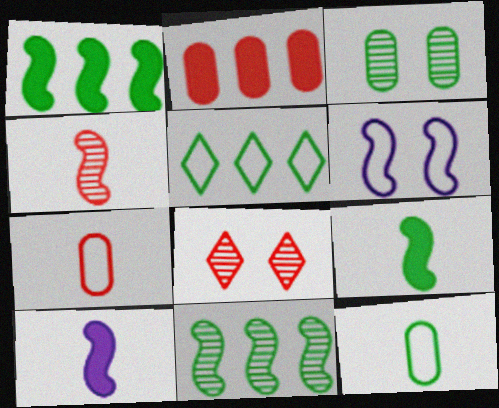[[1, 4, 6], 
[3, 5, 9], 
[5, 6, 7]]